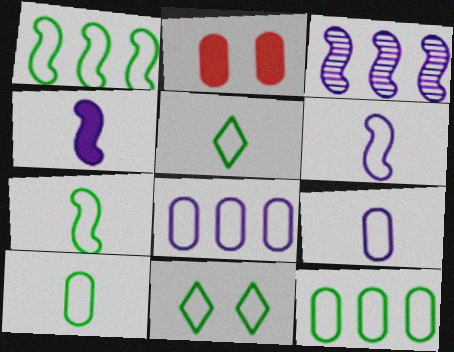[[1, 10, 11], 
[2, 3, 5], 
[5, 7, 10], 
[7, 11, 12]]